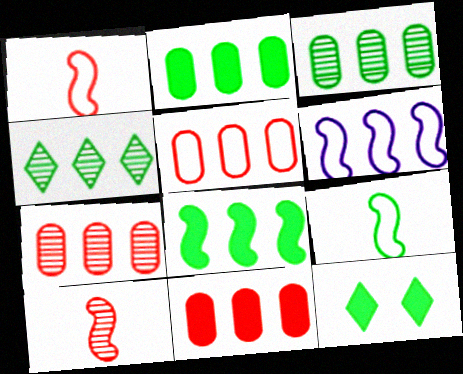[[3, 9, 12], 
[4, 6, 11], 
[5, 7, 11]]